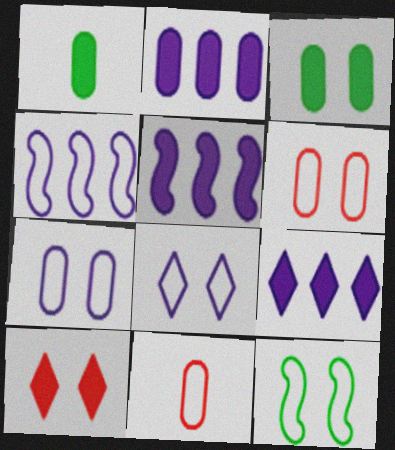[[1, 5, 10], 
[2, 5, 9], 
[6, 8, 12]]